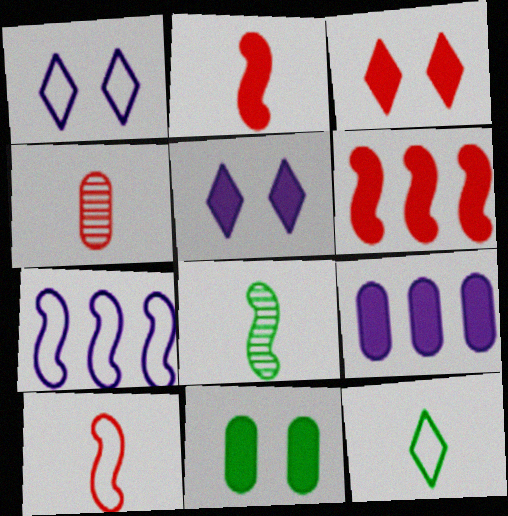[]